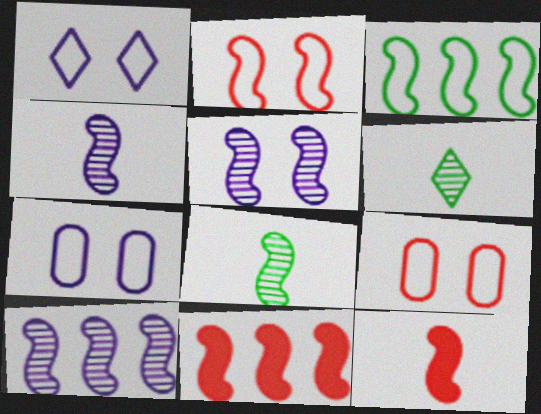[[3, 5, 12], 
[3, 10, 11], 
[4, 5, 10], 
[6, 7, 11]]